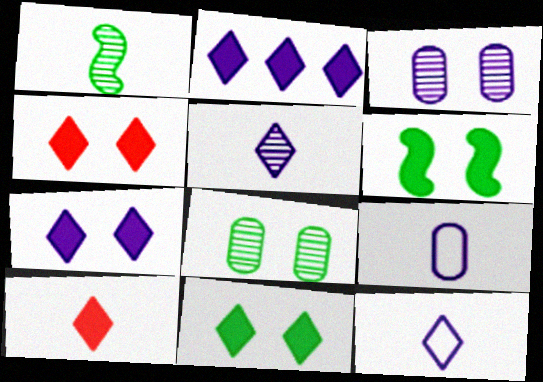[[1, 9, 10], 
[2, 10, 11], 
[4, 7, 11]]